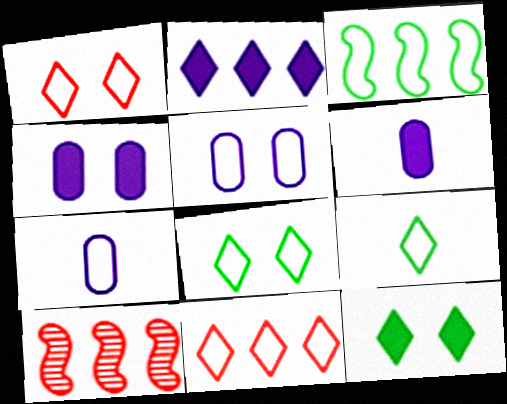[[1, 3, 7], 
[4, 9, 10], 
[6, 8, 10], 
[7, 10, 12]]